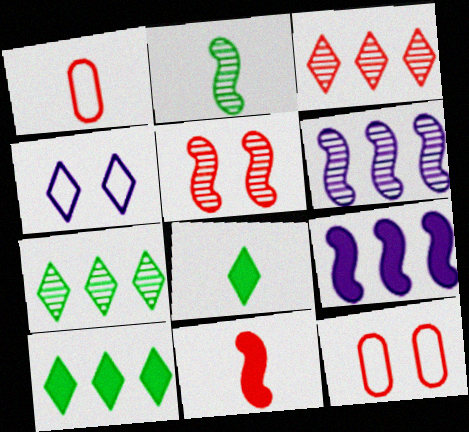[[2, 5, 6], 
[3, 4, 8], 
[3, 11, 12], 
[6, 8, 12]]